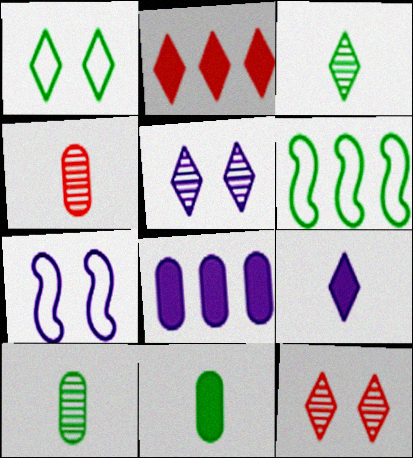[[2, 7, 10]]